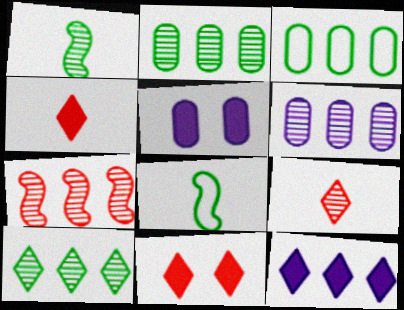[[3, 7, 12], 
[6, 7, 10], 
[6, 8, 11]]